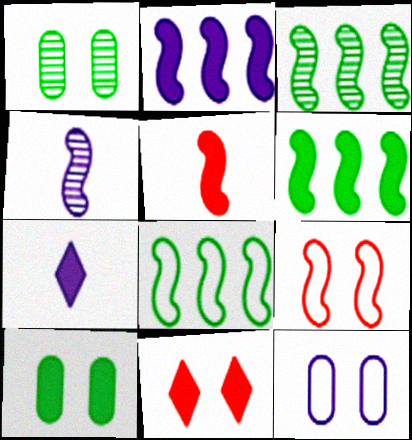[[3, 6, 8], 
[4, 6, 9]]